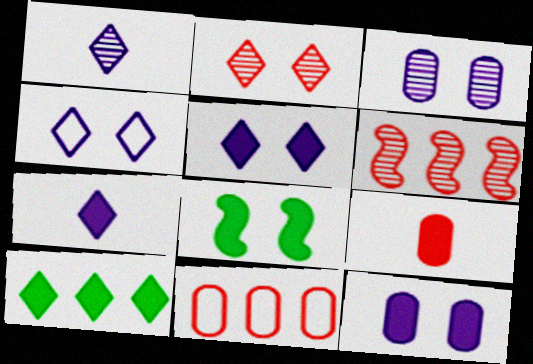[[1, 8, 11]]